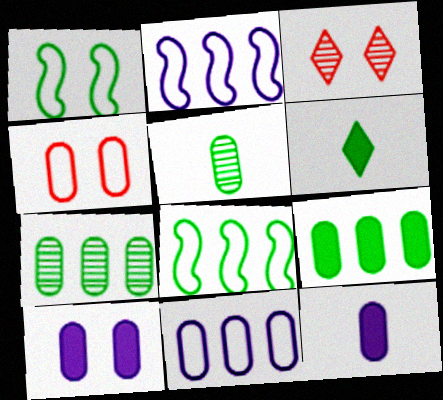[[1, 3, 10], 
[1, 6, 7], 
[3, 8, 12], 
[4, 7, 12]]